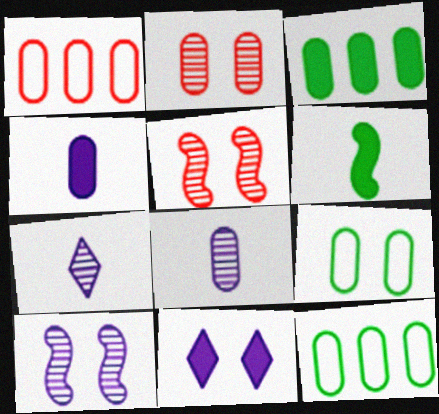[[2, 4, 12], 
[5, 9, 11]]